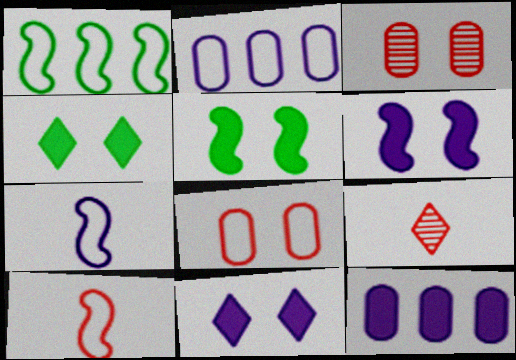[[2, 5, 9]]